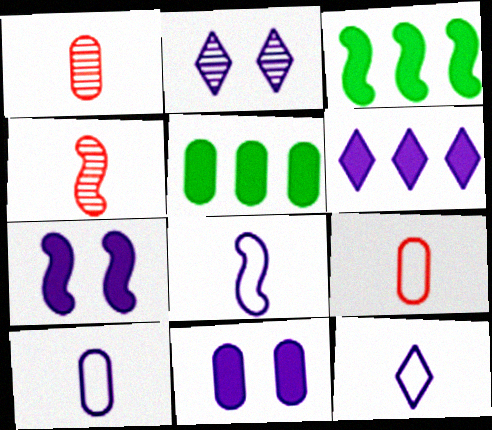[[2, 3, 9], 
[2, 6, 12], 
[8, 10, 12]]